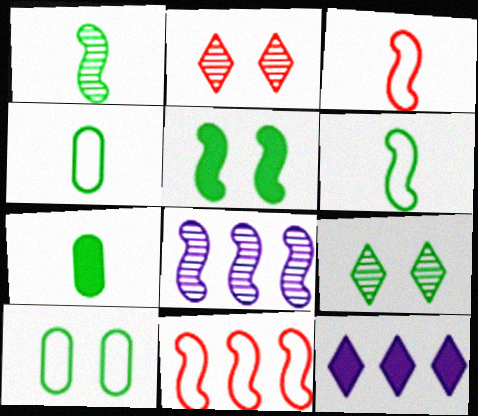[[3, 5, 8], 
[5, 9, 10]]